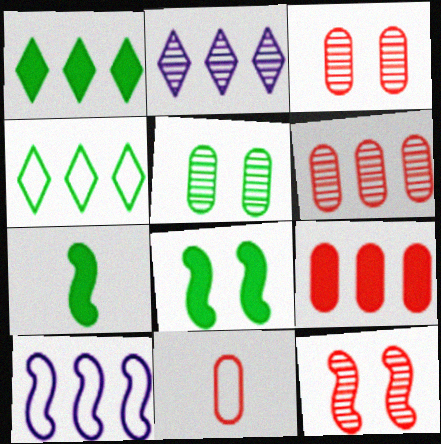[[1, 6, 10], 
[2, 8, 11], 
[3, 9, 11], 
[4, 5, 7], 
[7, 10, 12]]